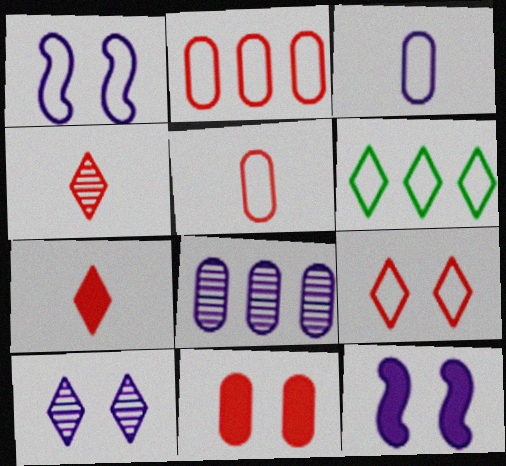[[1, 5, 6], 
[6, 7, 10]]